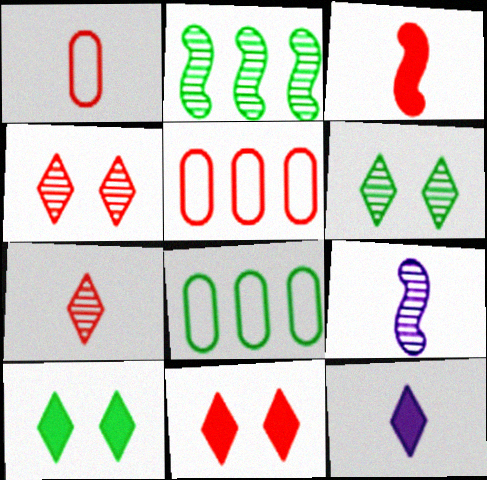[[1, 3, 7], 
[3, 4, 5], 
[5, 9, 10], 
[8, 9, 11]]